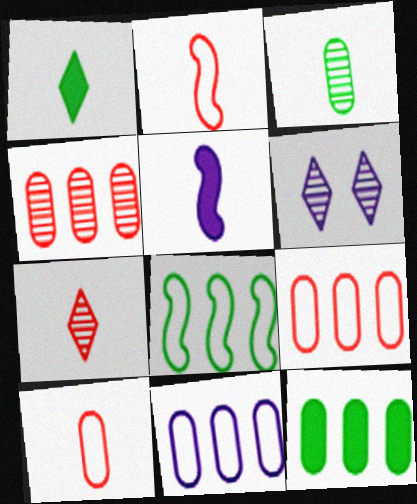[[2, 6, 12], 
[4, 11, 12], 
[5, 6, 11]]